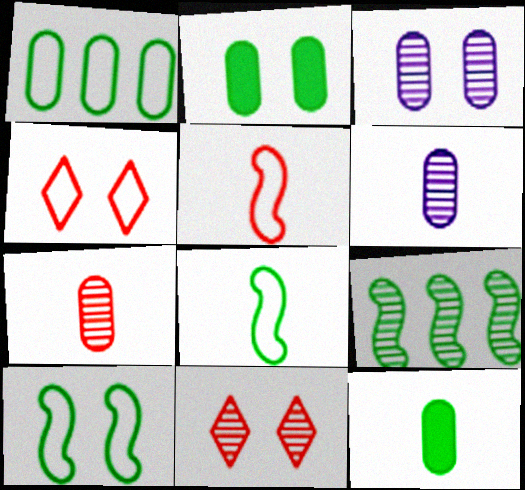[[6, 9, 11]]